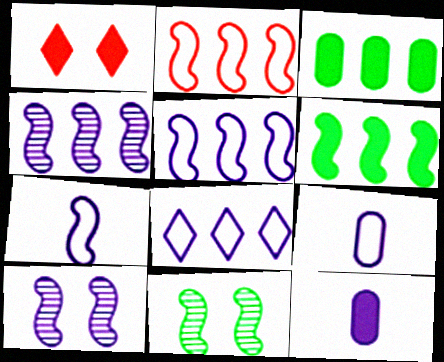[[1, 6, 12], 
[2, 4, 6], 
[8, 10, 12]]